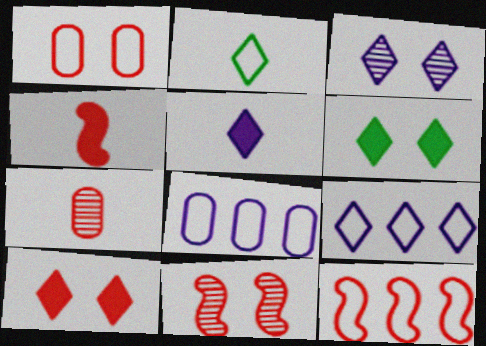[[1, 10, 11], 
[3, 5, 9], 
[4, 11, 12], 
[7, 10, 12]]